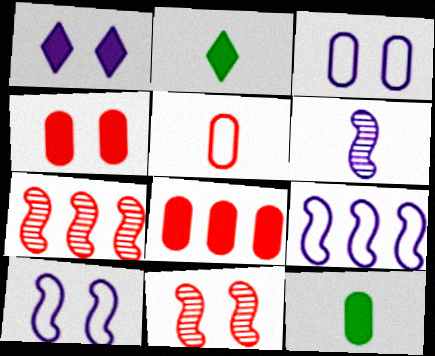[[2, 3, 7], 
[2, 5, 6]]